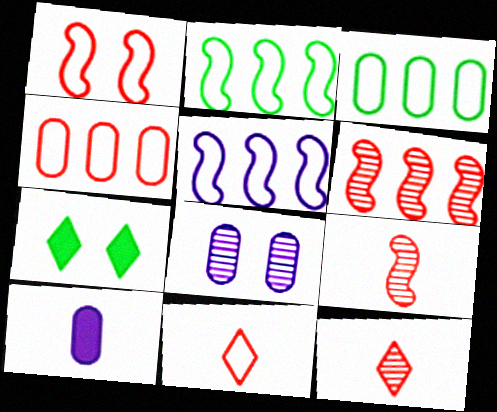[[1, 4, 11], 
[1, 7, 8]]